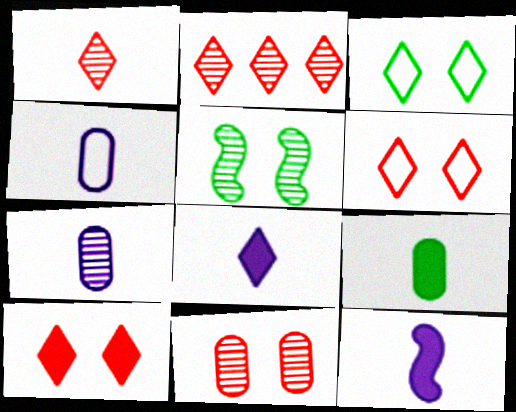[[2, 3, 8], 
[2, 5, 7]]